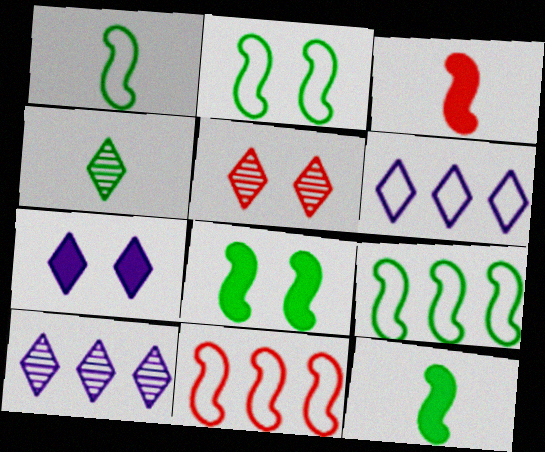[[1, 2, 9], 
[4, 5, 10]]